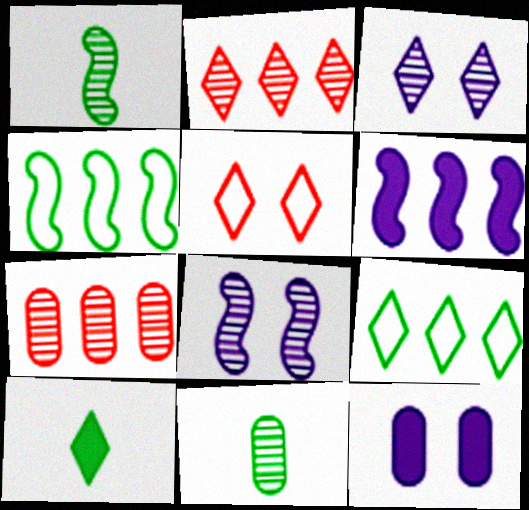[[1, 3, 7], 
[2, 8, 11], 
[5, 6, 11], 
[6, 7, 9]]